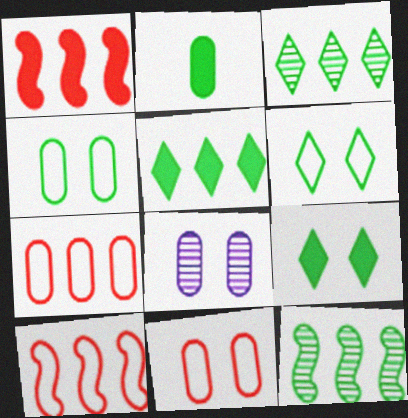[[2, 6, 12], 
[2, 7, 8]]